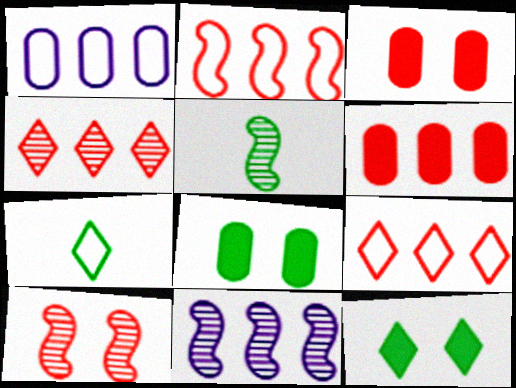[[2, 4, 6], 
[3, 7, 11], 
[5, 10, 11]]